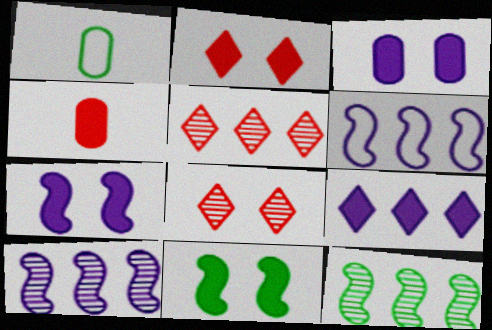[[1, 2, 10], 
[1, 5, 7], 
[2, 3, 11], 
[4, 9, 11]]